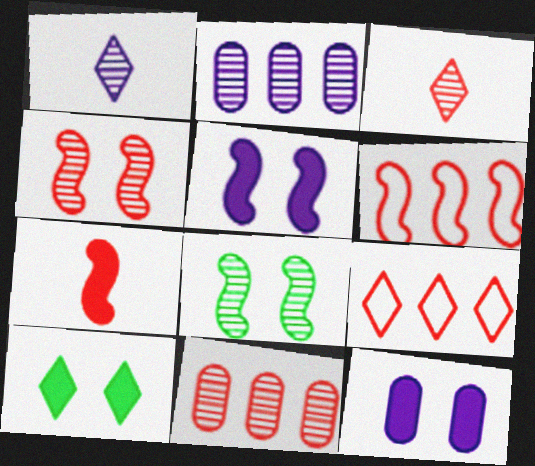[[1, 8, 11], 
[1, 9, 10], 
[2, 3, 8], 
[3, 4, 11], 
[4, 6, 7]]